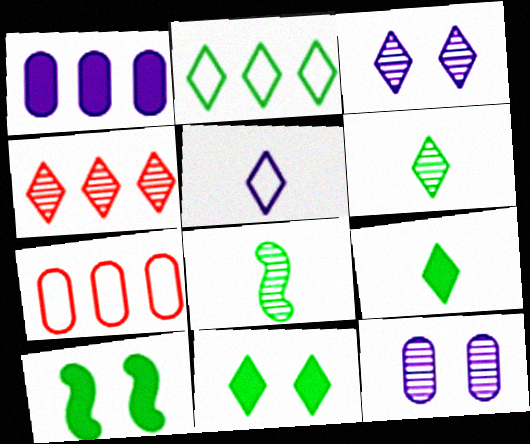[[2, 6, 11], 
[3, 4, 6], 
[4, 5, 11], 
[4, 8, 12]]